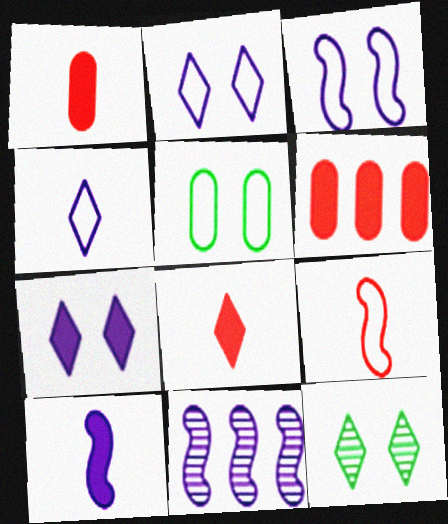[[3, 10, 11], 
[5, 8, 11]]